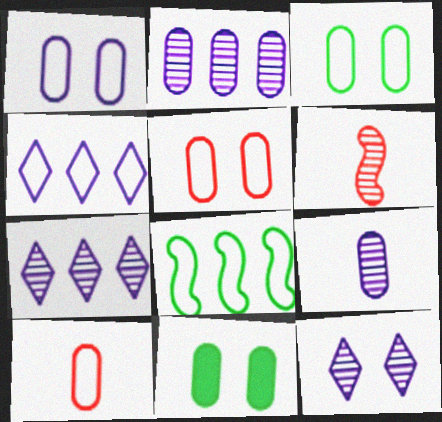[[1, 3, 5], 
[2, 10, 11], 
[4, 6, 11]]